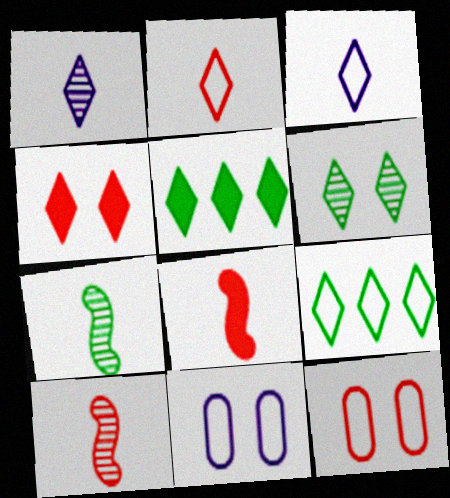[[1, 4, 9], 
[5, 10, 11]]